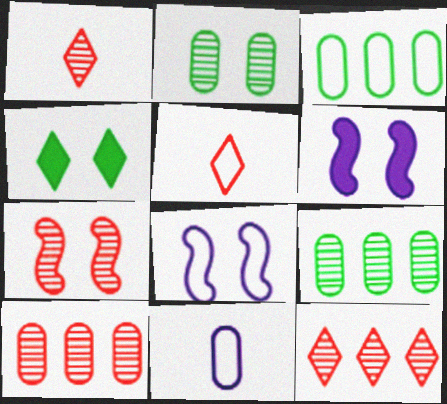[[1, 3, 6], 
[1, 7, 10], 
[3, 5, 8], 
[5, 6, 9]]